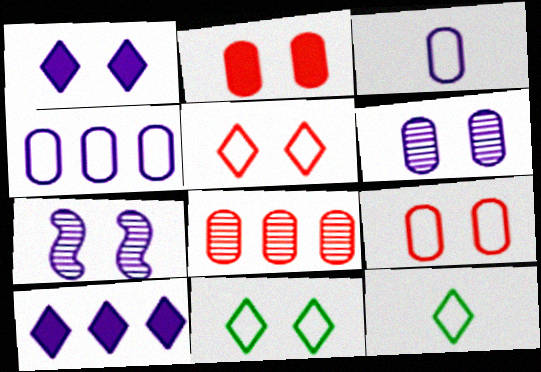[[2, 7, 11], 
[3, 7, 10]]